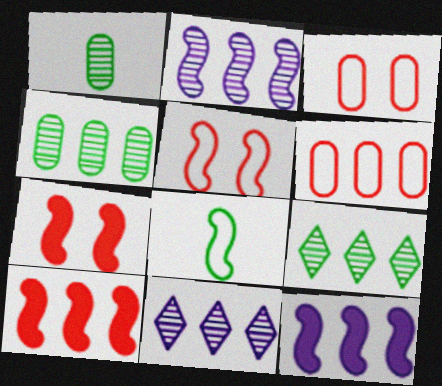[[2, 7, 8], 
[6, 9, 12]]